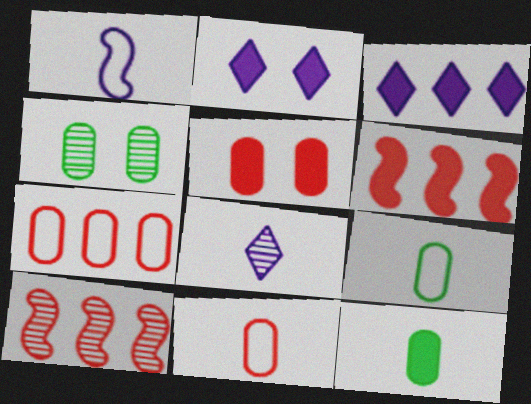[[2, 6, 12], 
[2, 9, 10], 
[4, 8, 10]]